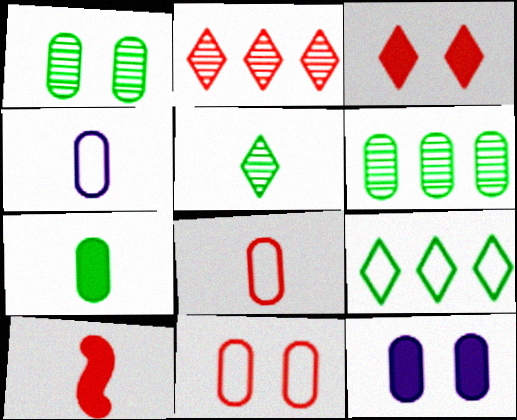[[1, 11, 12], 
[2, 10, 11], 
[4, 5, 10], 
[6, 8, 12]]